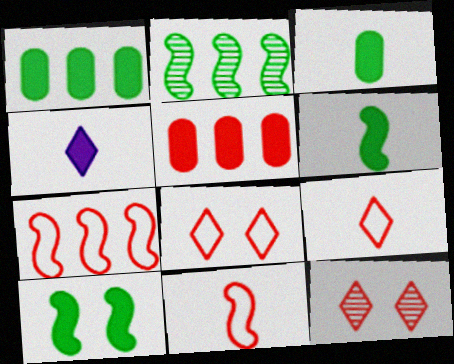[[4, 5, 10], 
[5, 11, 12]]